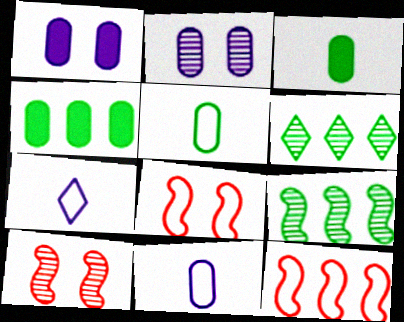[[4, 7, 10]]